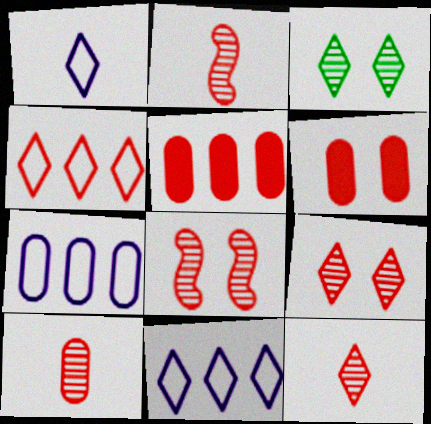[[2, 4, 6], 
[2, 10, 12]]